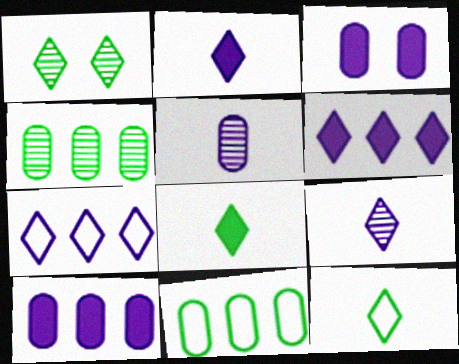[]